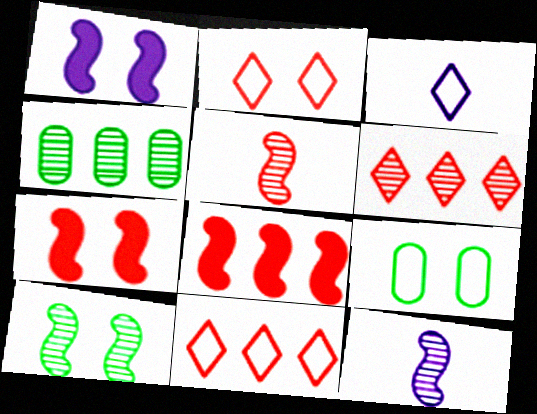[[3, 4, 7]]